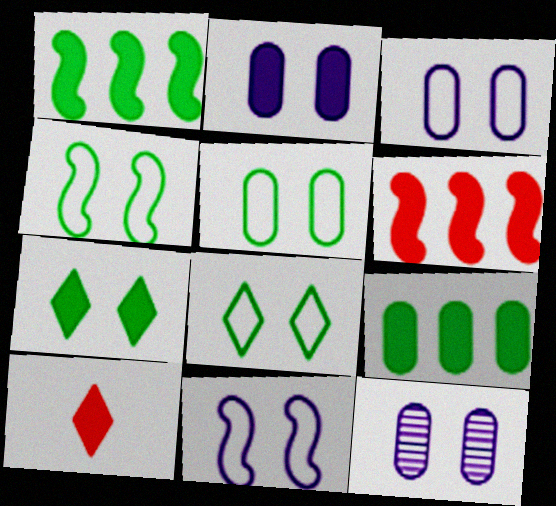[[1, 2, 10], 
[2, 3, 12], 
[4, 5, 8]]